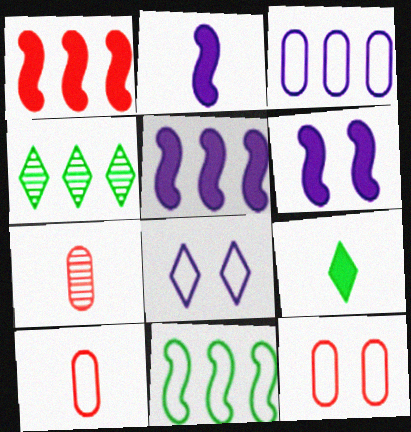[[1, 3, 4], 
[2, 4, 12], 
[2, 5, 6], 
[4, 6, 10], 
[8, 10, 11]]